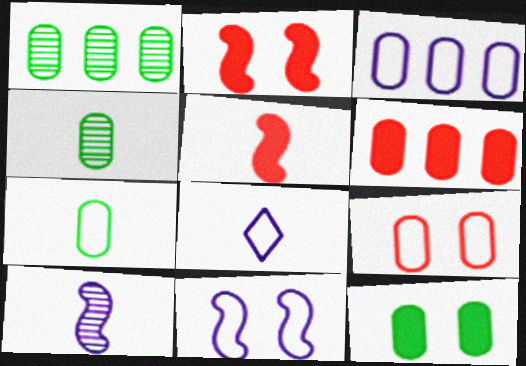[[1, 2, 8], 
[1, 3, 6], 
[1, 7, 12], 
[3, 7, 9], 
[3, 8, 11], 
[4, 5, 8]]